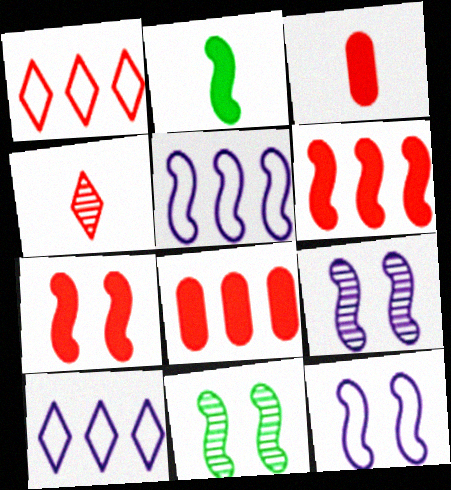[[3, 10, 11], 
[7, 11, 12]]